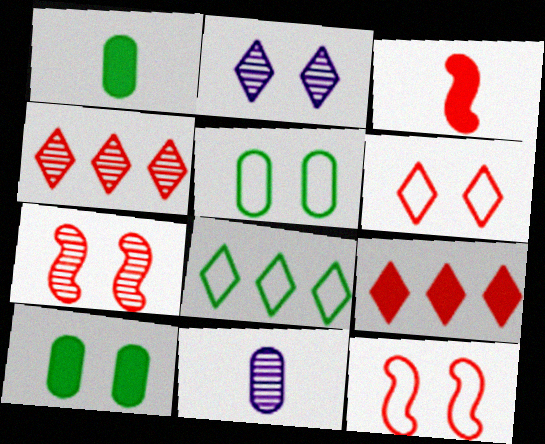[[2, 10, 12]]